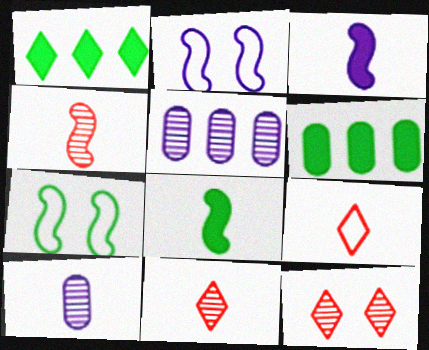[[2, 6, 11], 
[8, 9, 10]]